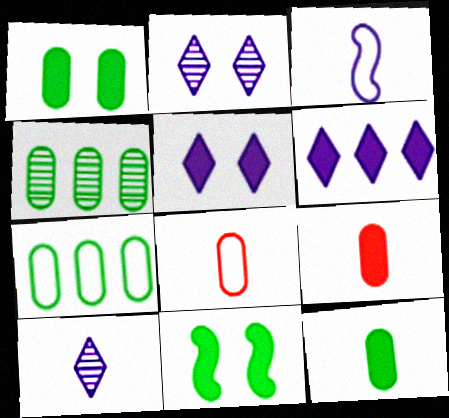[[6, 9, 11]]